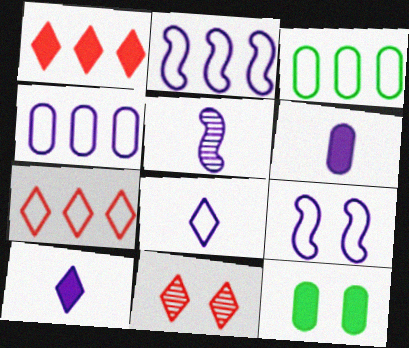[[2, 3, 7], 
[4, 8, 9], 
[5, 6, 8], 
[5, 7, 12], 
[9, 11, 12]]